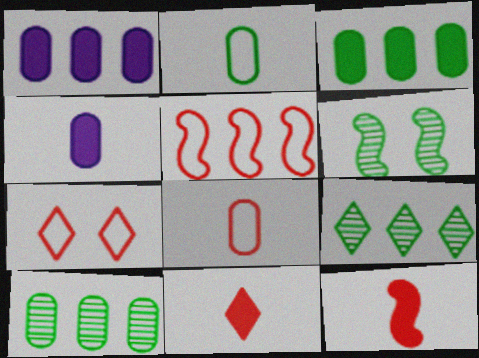[[1, 5, 9], 
[5, 7, 8]]